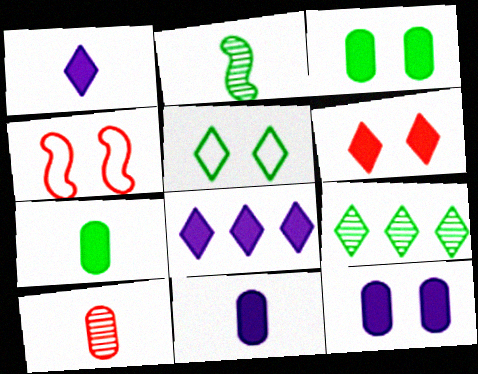[[4, 9, 11]]